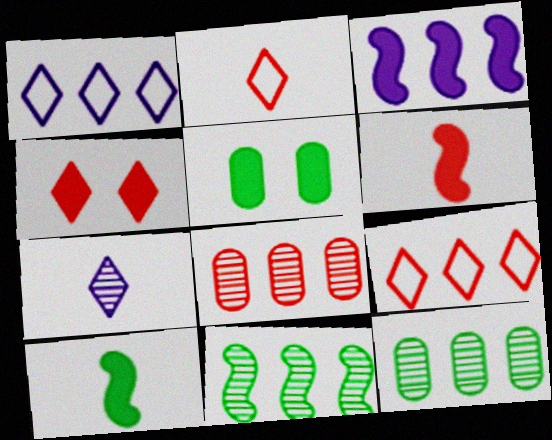[[3, 9, 12]]